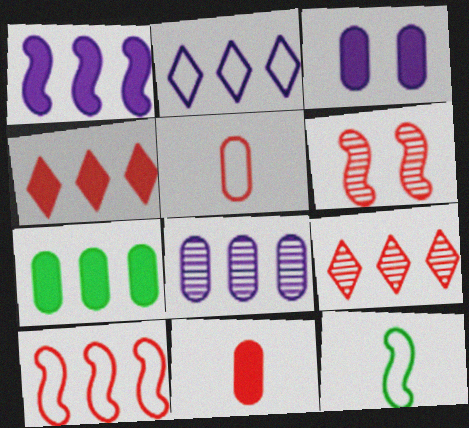[[1, 2, 8], 
[1, 4, 7], 
[1, 6, 12], 
[3, 7, 11], 
[3, 9, 12], 
[4, 5, 6]]